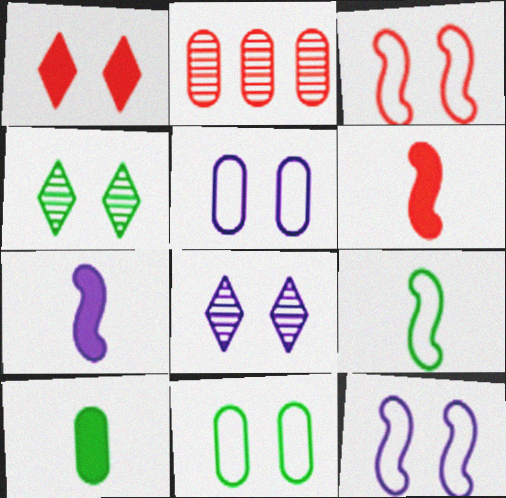[[2, 5, 10]]